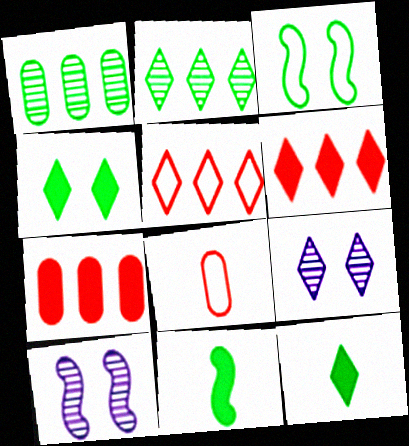[[1, 3, 12], 
[5, 9, 12]]